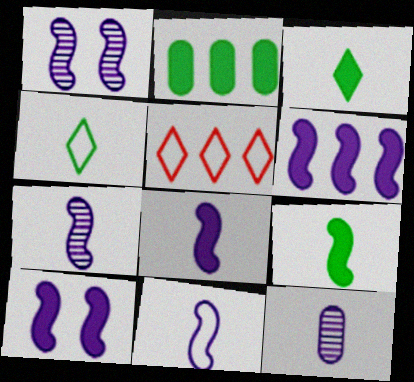[[1, 6, 11], 
[6, 8, 10], 
[7, 8, 11]]